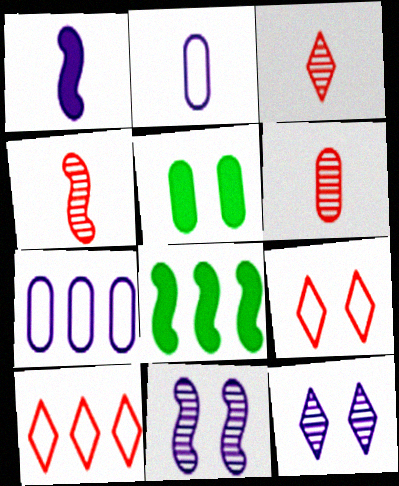[[1, 7, 12], 
[3, 4, 6], 
[5, 6, 7], 
[5, 9, 11]]